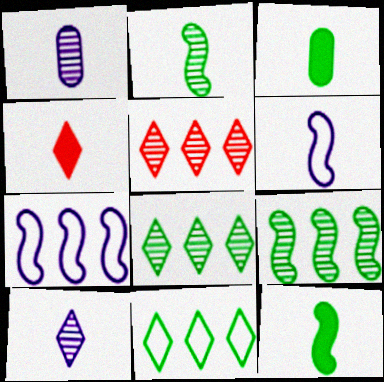[]